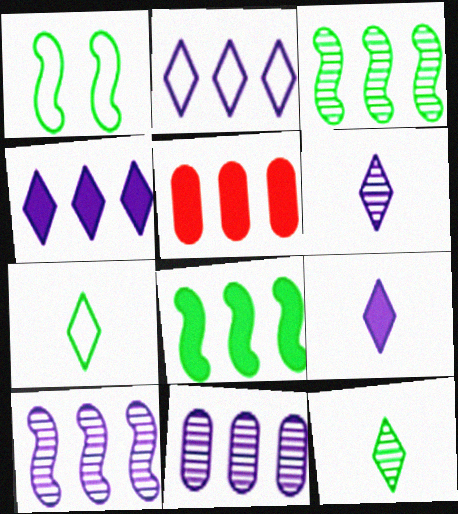[[1, 5, 6], 
[2, 3, 5], 
[4, 5, 8]]